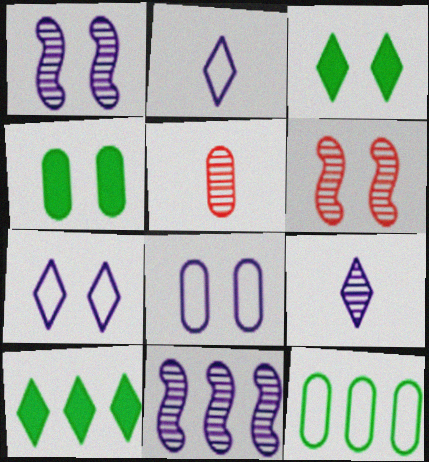[[3, 6, 8], 
[4, 6, 7]]